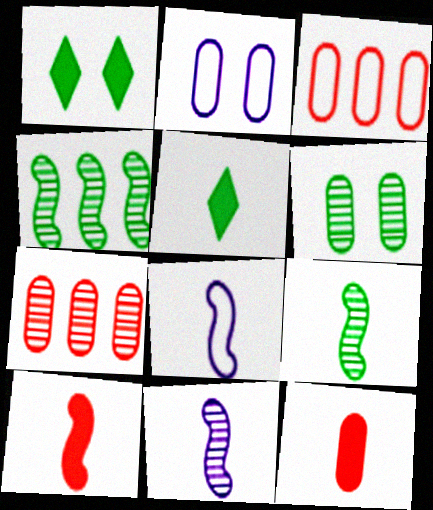[[1, 3, 11], 
[1, 7, 8], 
[8, 9, 10]]